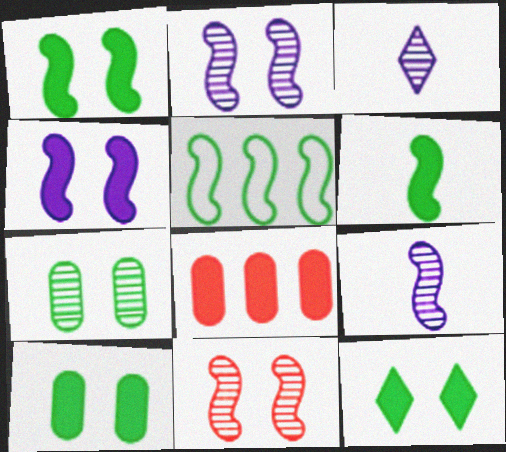[[1, 10, 12]]